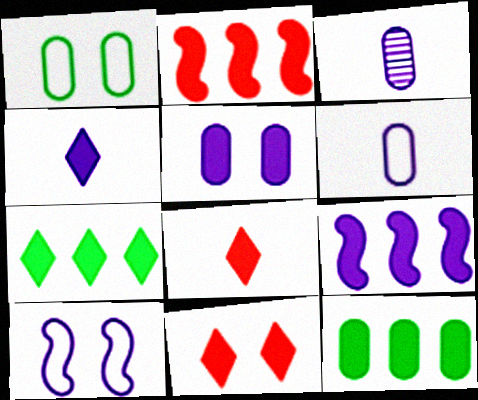[[4, 5, 9], 
[4, 7, 11]]